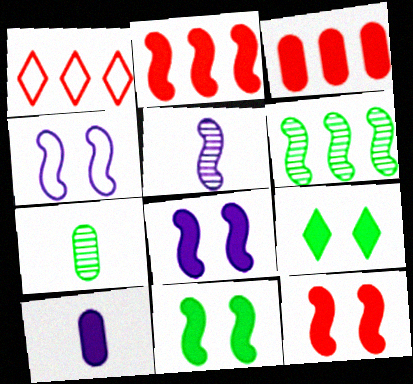[[1, 7, 8], 
[2, 9, 10], 
[8, 11, 12]]